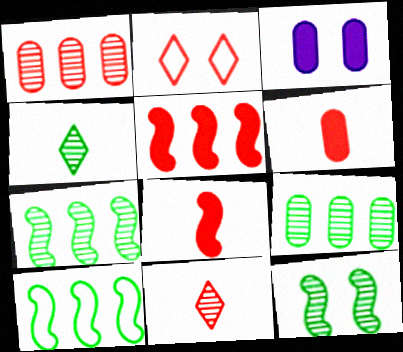[[1, 2, 8], 
[2, 3, 12], 
[3, 10, 11], 
[4, 9, 12]]